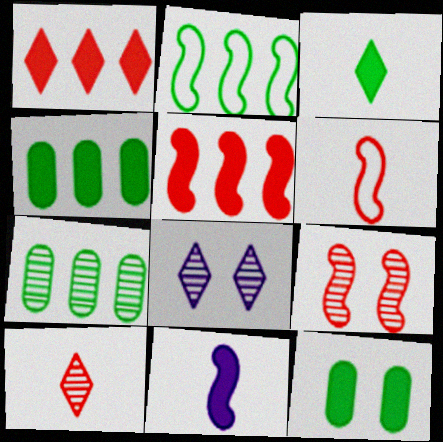[[1, 11, 12], 
[2, 9, 11], 
[4, 6, 8], 
[5, 6, 9]]